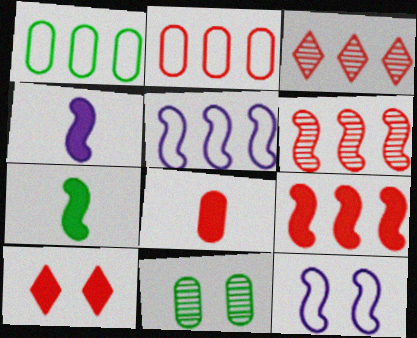[[2, 3, 9], 
[6, 7, 12], 
[8, 9, 10], 
[10, 11, 12]]